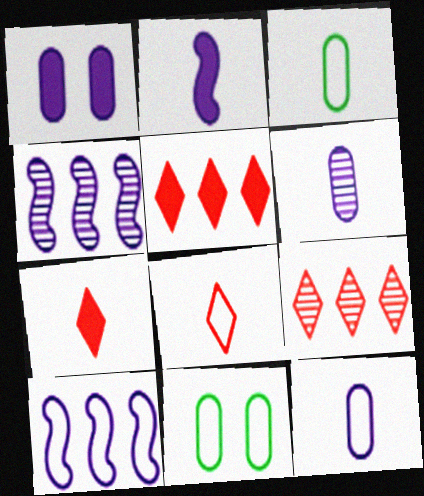[[2, 9, 11], 
[4, 7, 11], 
[8, 10, 11]]